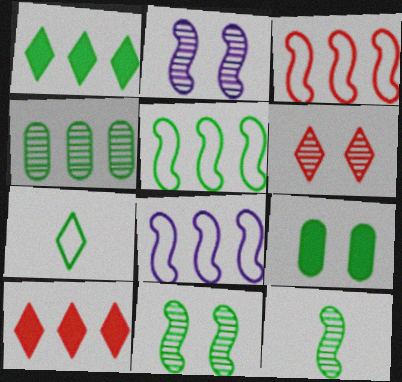[[1, 4, 5], 
[3, 5, 8], 
[4, 8, 10]]